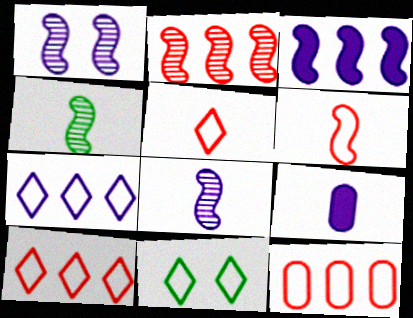[[1, 2, 4], 
[1, 7, 9], 
[2, 9, 11], 
[4, 5, 9], 
[5, 7, 11]]